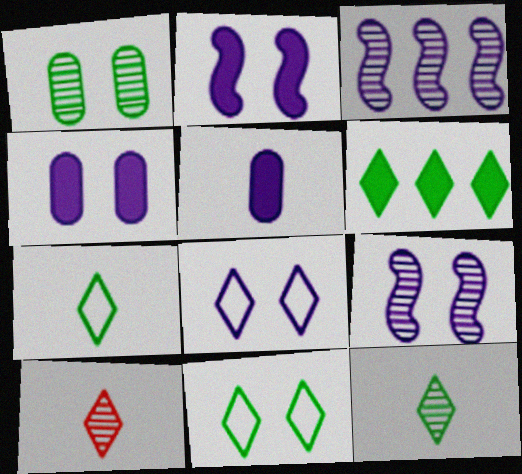[[1, 3, 10], 
[3, 5, 8], 
[4, 8, 9], 
[6, 8, 10], 
[6, 11, 12]]